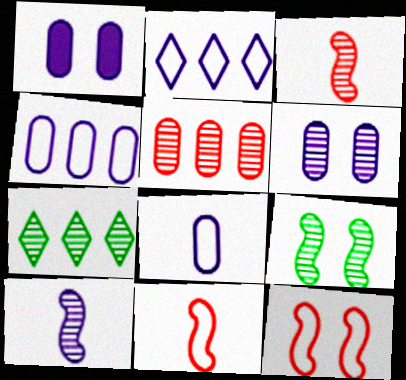[[1, 2, 10], 
[1, 7, 11], 
[3, 6, 7]]